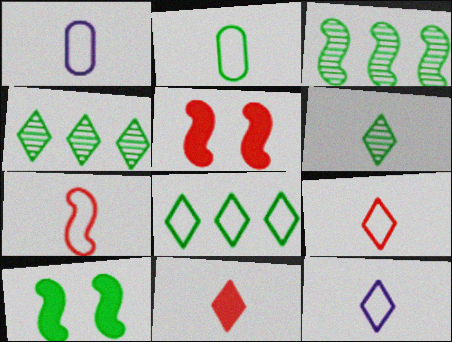[[1, 4, 5], 
[2, 4, 10], 
[2, 7, 12], 
[6, 11, 12]]